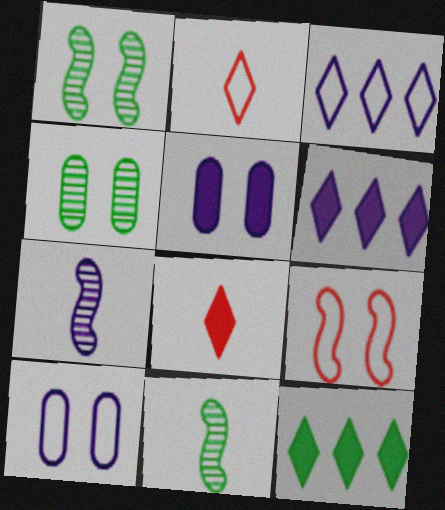[[3, 5, 7], 
[6, 7, 10]]